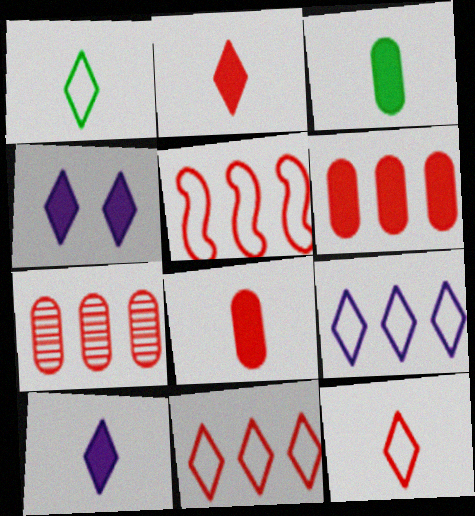[]